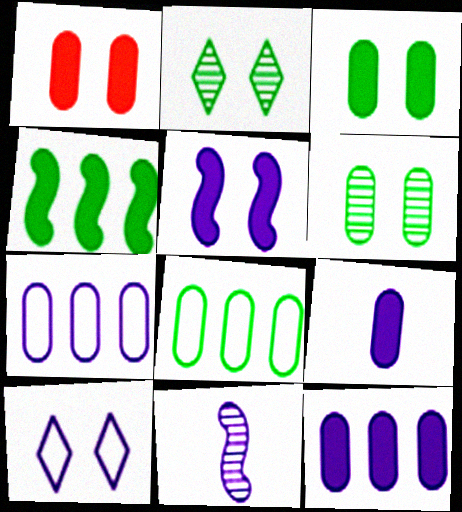[[10, 11, 12]]